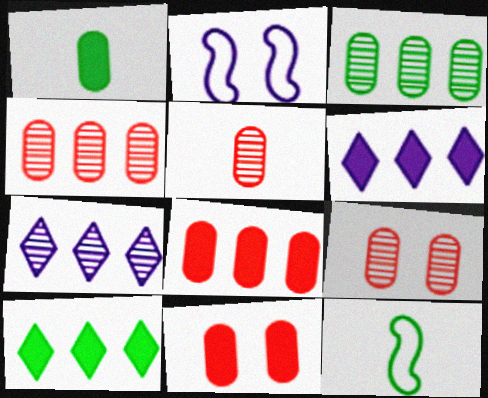[[2, 5, 10], 
[4, 5, 9], 
[6, 9, 12], 
[7, 11, 12]]